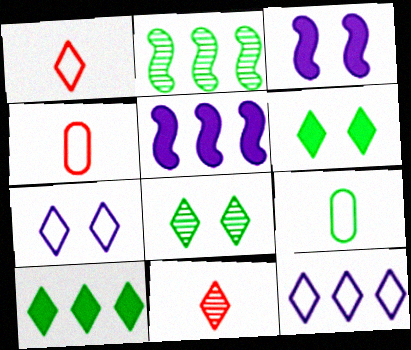[[2, 6, 9], 
[4, 5, 8], 
[6, 11, 12], 
[7, 10, 11]]